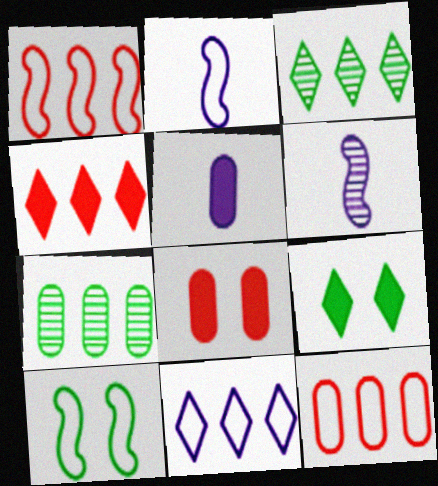[[1, 2, 10], 
[2, 3, 8], 
[3, 4, 11], 
[6, 9, 12]]